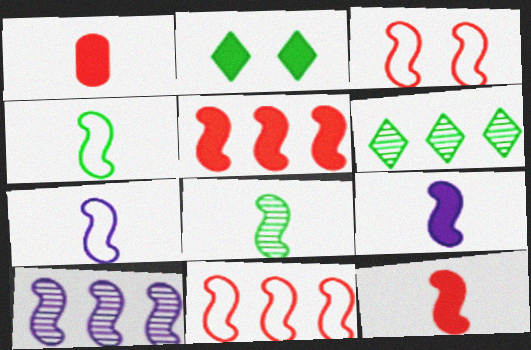[[7, 8, 12]]